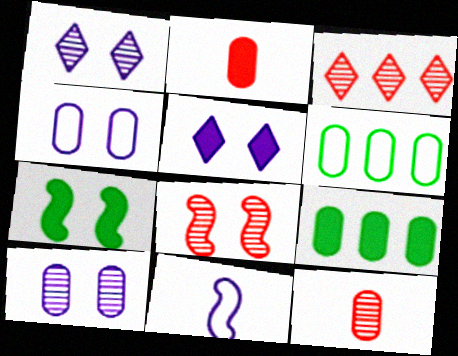[[2, 6, 10], 
[3, 8, 12], 
[4, 9, 12]]